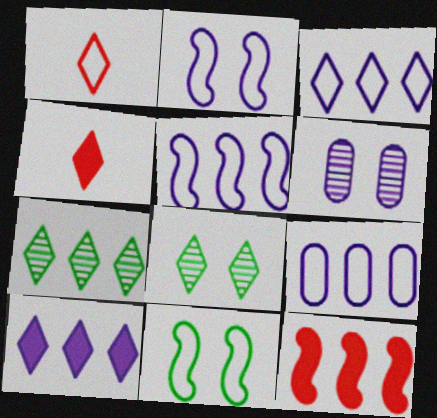[[1, 8, 10], 
[1, 9, 11], 
[3, 4, 8], 
[3, 5, 9], 
[7, 9, 12]]